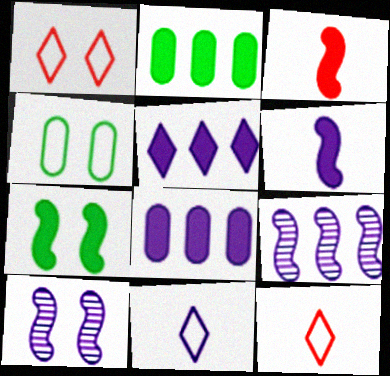[[2, 10, 12], 
[8, 10, 11]]